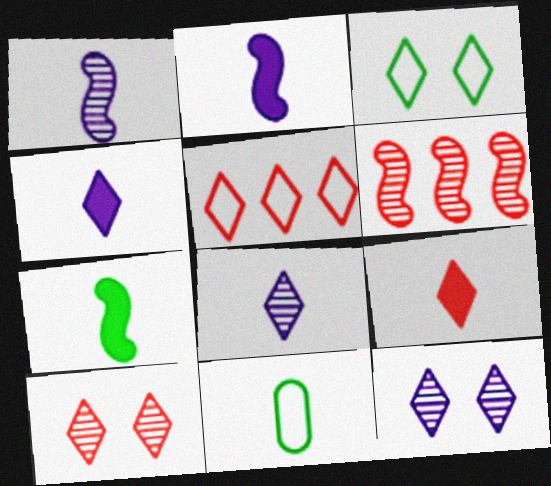[[1, 9, 11], 
[5, 9, 10]]